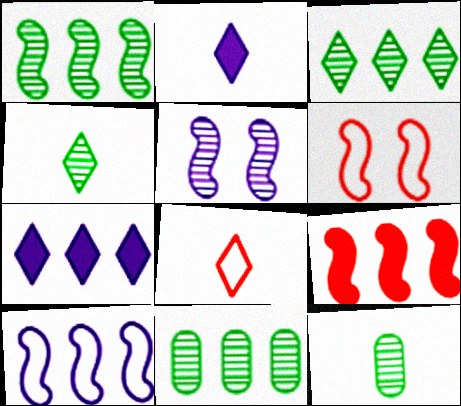[[1, 3, 11], 
[1, 9, 10], 
[2, 4, 8], 
[2, 6, 11], 
[6, 7, 12]]